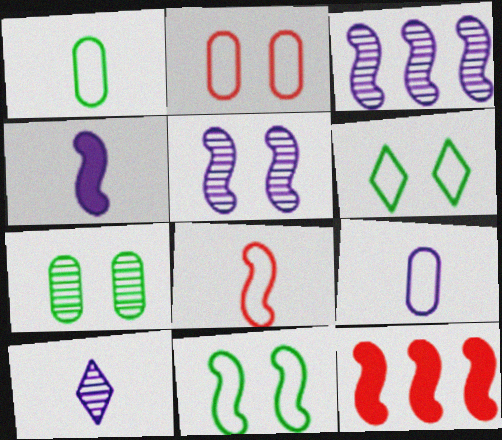[[4, 9, 10]]